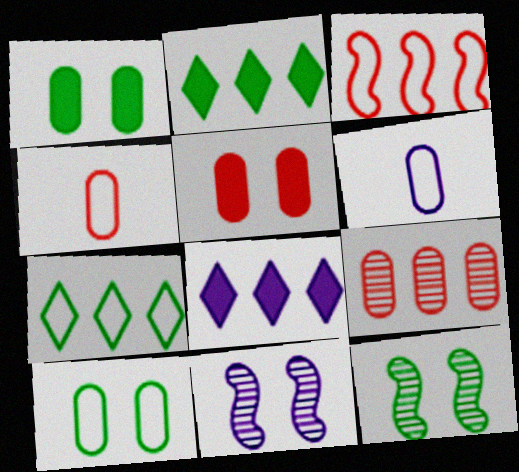[[1, 6, 9], 
[2, 4, 11], 
[4, 5, 9], 
[4, 8, 12], 
[6, 8, 11]]